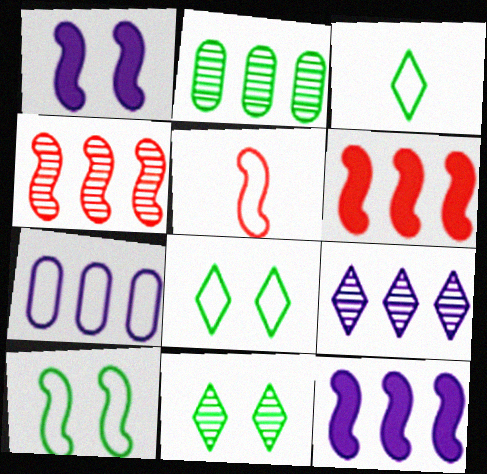[[2, 4, 9], 
[5, 7, 8], 
[7, 9, 12]]